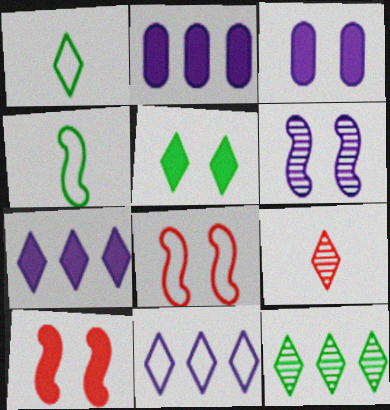[[1, 5, 12], 
[3, 5, 10], 
[5, 9, 11]]